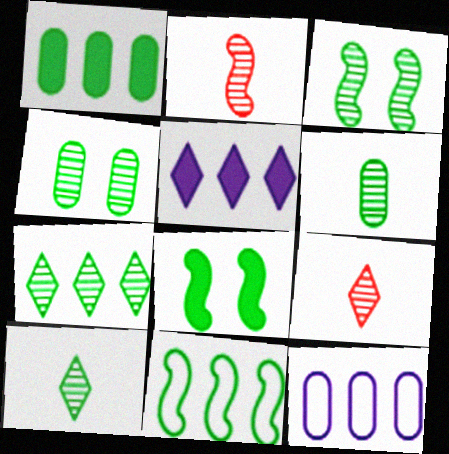[[1, 7, 11], 
[3, 6, 7], 
[8, 9, 12]]